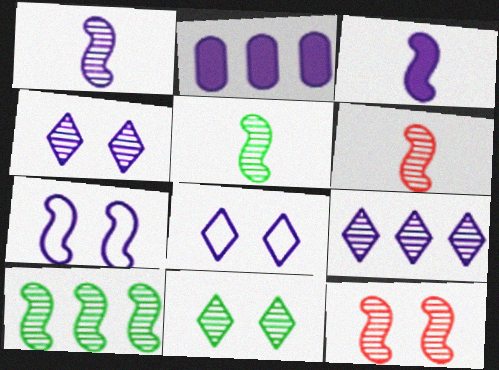[[1, 2, 8], 
[1, 5, 6], 
[1, 10, 12]]